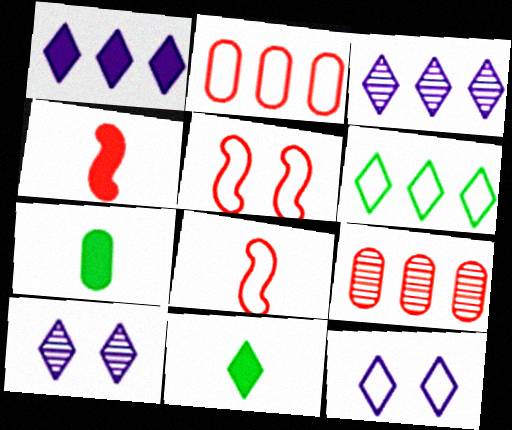[[3, 5, 7]]